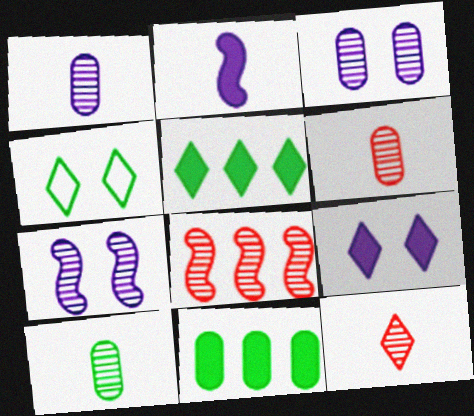[[1, 6, 10]]